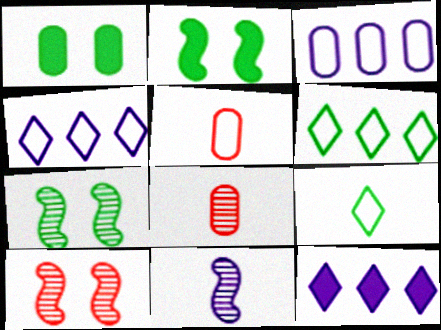[[1, 3, 8], 
[2, 4, 8], 
[5, 7, 12]]